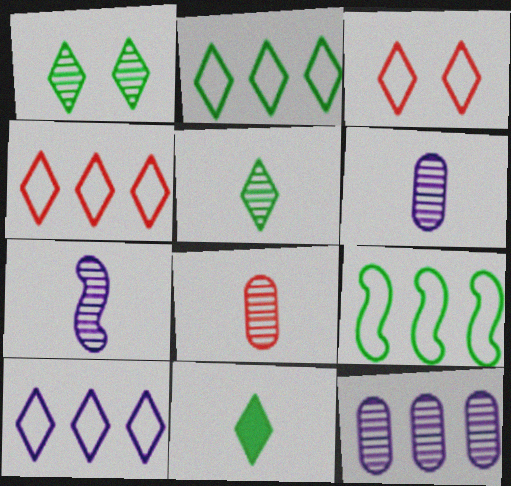[[1, 2, 11], 
[2, 4, 10], 
[5, 7, 8]]